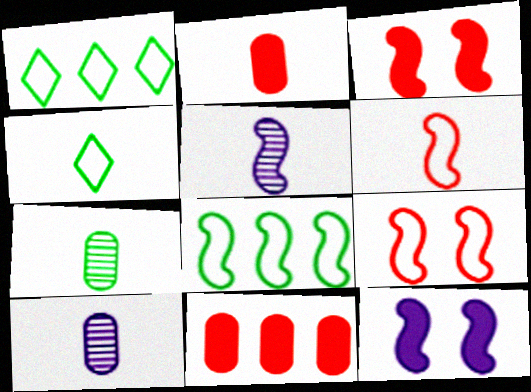[[1, 3, 10], 
[2, 4, 5], 
[3, 5, 8]]